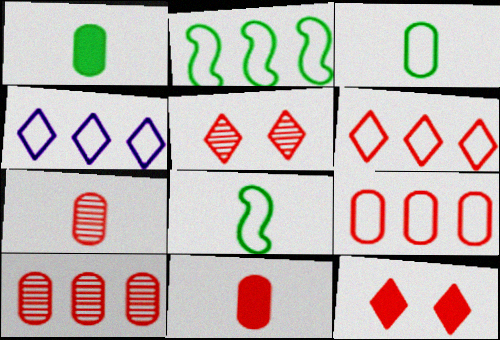[[2, 4, 9]]